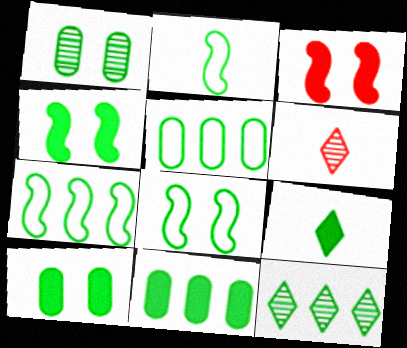[[1, 7, 9], 
[2, 7, 8], 
[2, 10, 12], 
[4, 9, 11], 
[7, 11, 12]]